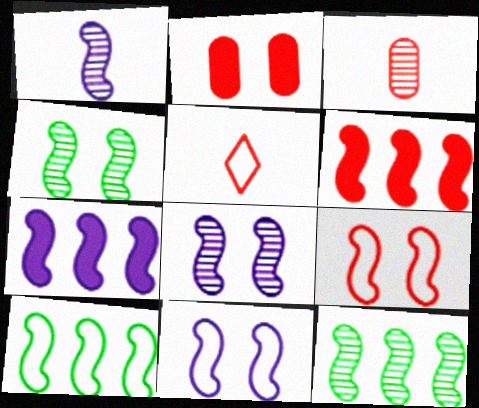[[1, 7, 11]]